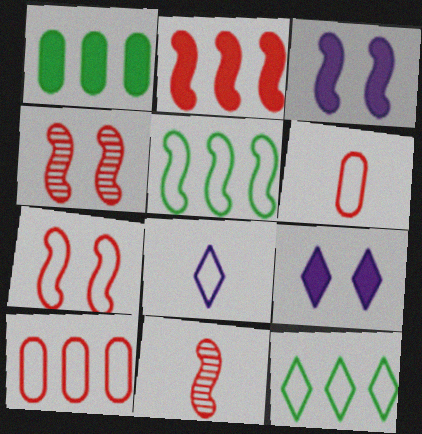[[1, 4, 8], 
[2, 7, 11], 
[3, 5, 11]]